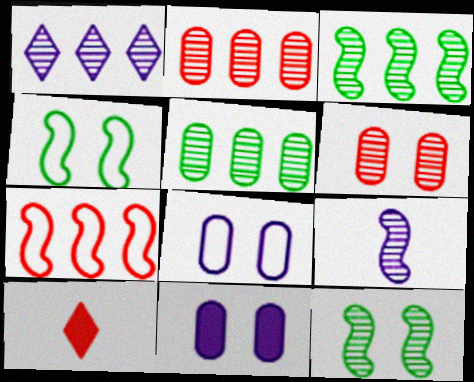[[1, 2, 3], 
[3, 8, 10], 
[6, 7, 10]]